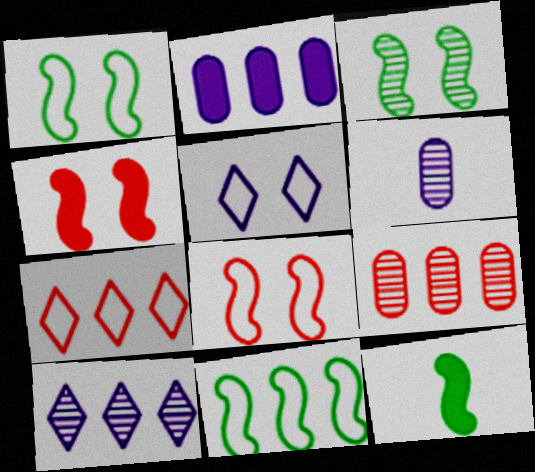[[3, 11, 12], 
[5, 9, 12]]